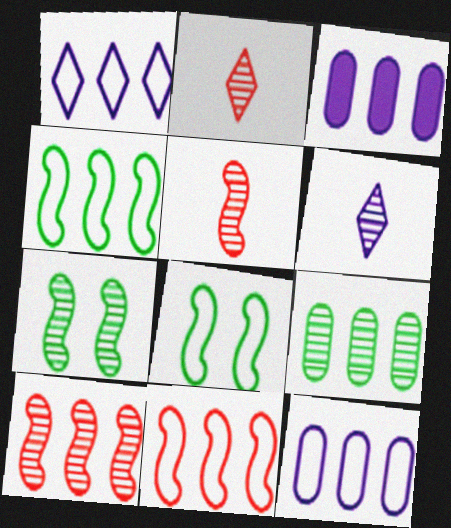[[2, 3, 8]]